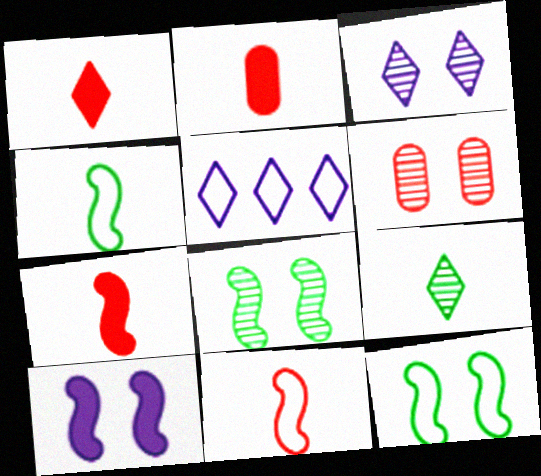[[1, 2, 7], 
[2, 5, 8], 
[3, 6, 8]]